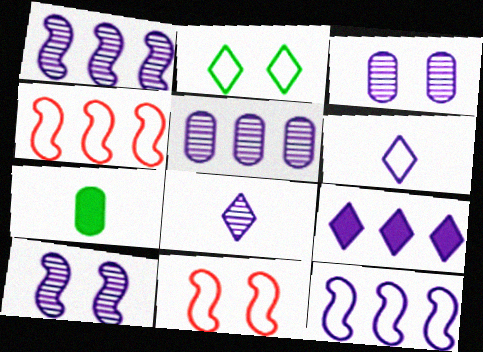[[1, 3, 8], 
[5, 8, 10], 
[5, 9, 12]]